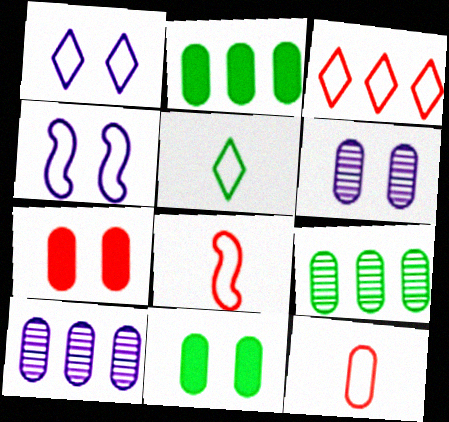[[1, 3, 5], 
[2, 6, 12], 
[10, 11, 12]]